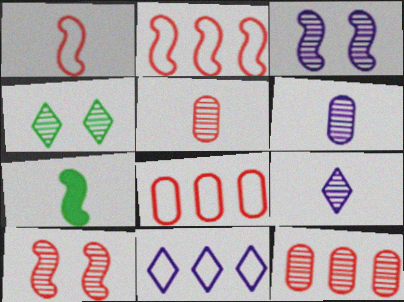[[2, 3, 7]]